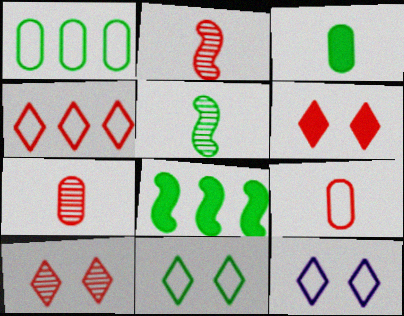[[7, 8, 12]]